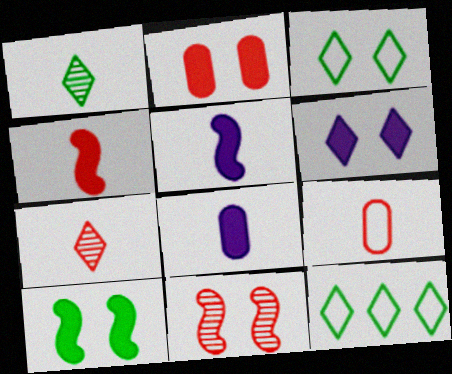[[1, 5, 9], 
[2, 6, 10], 
[4, 7, 9], 
[6, 7, 12], 
[8, 11, 12]]